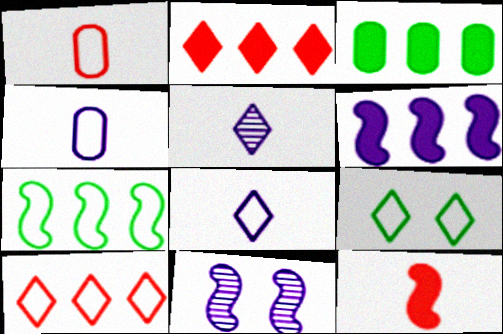[[2, 3, 6], 
[2, 5, 9], 
[7, 11, 12], 
[8, 9, 10]]